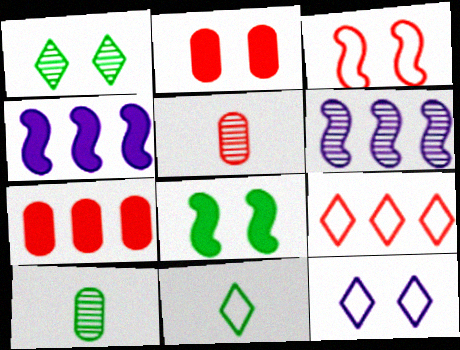[[1, 5, 6], 
[2, 6, 11], 
[9, 11, 12]]